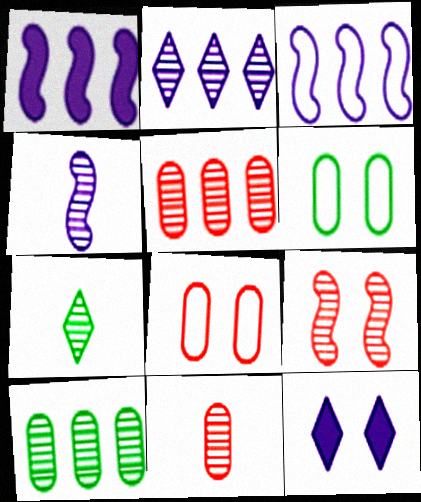[[1, 7, 8], 
[4, 7, 11], 
[6, 9, 12]]